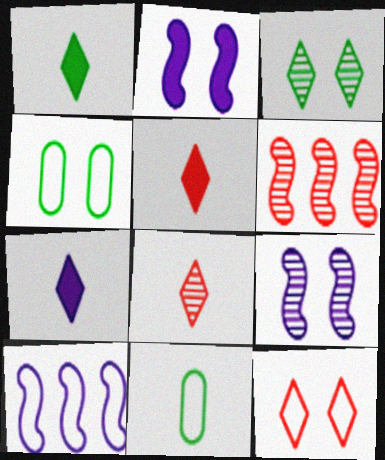[[1, 5, 7], 
[4, 6, 7], 
[10, 11, 12]]